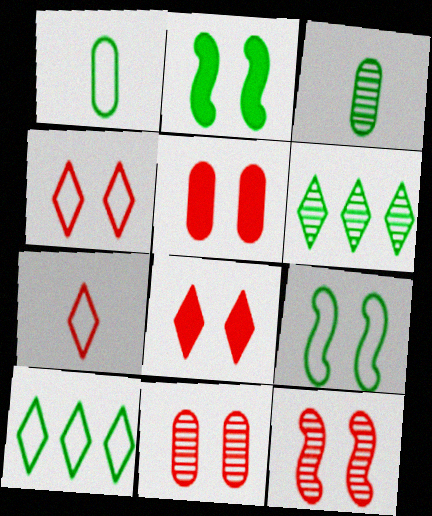[[1, 2, 6], 
[1, 9, 10], 
[2, 3, 10], 
[4, 5, 12]]